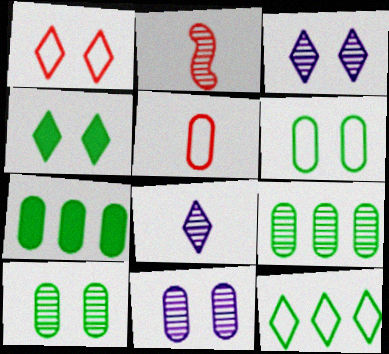[[1, 3, 4], 
[2, 3, 9], 
[5, 7, 11]]